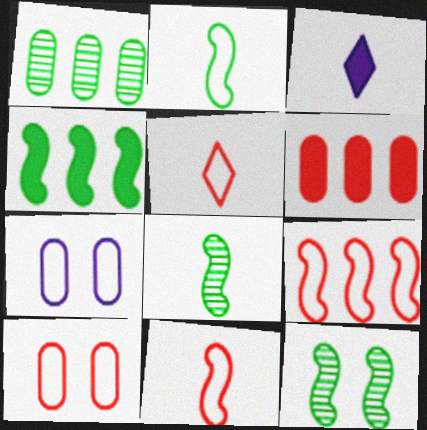[[2, 4, 12], 
[5, 9, 10]]